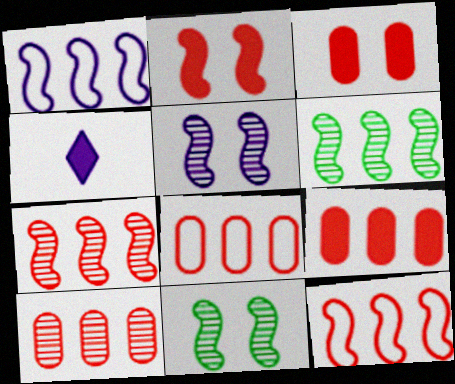[[4, 8, 11], 
[8, 9, 10]]